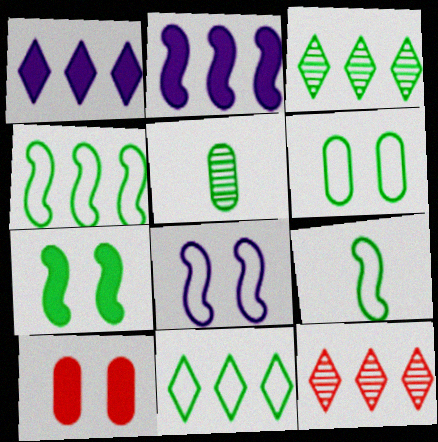[[1, 11, 12], 
[5, 7, 11], 
[6, 9, 11]]